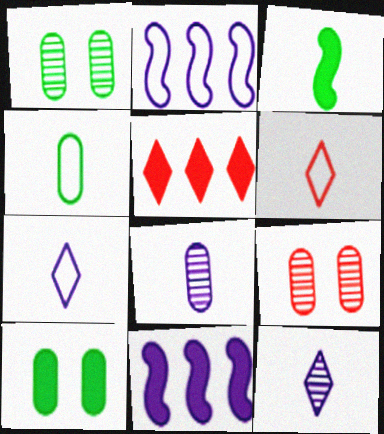[[1, 6, 11], 
[3, 6, 8]]